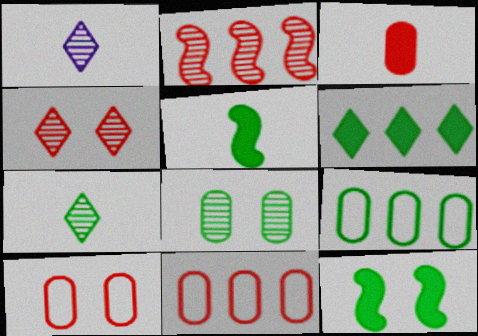[[1, 2, 8], 
[1, 11, 12], 
[7, 9, 12]]